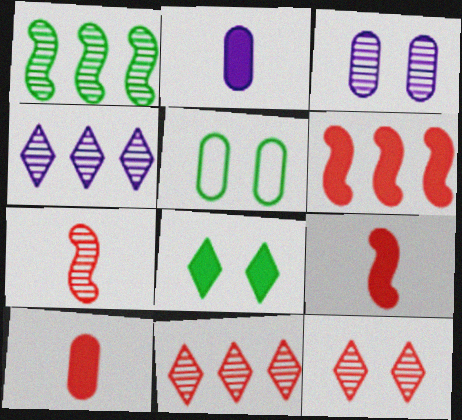[[2, 6, 8], 
[4, 5, 9]]